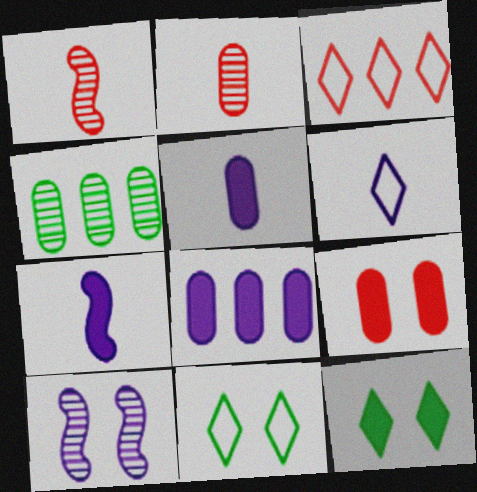[[1, 3, 9], 
[1, 8, 11], 
[3, 6, 11], 
[6, 8, 10], 
[9, 10, 11]]